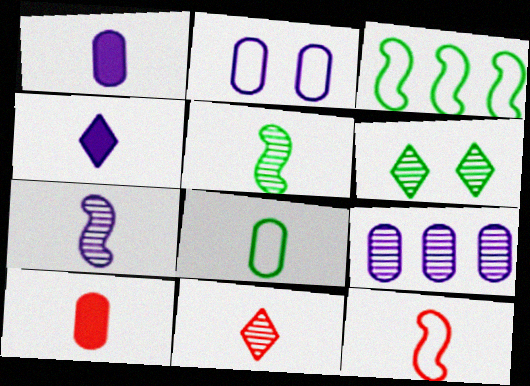[[1, 2, 9], 
[10, 11, 12]]